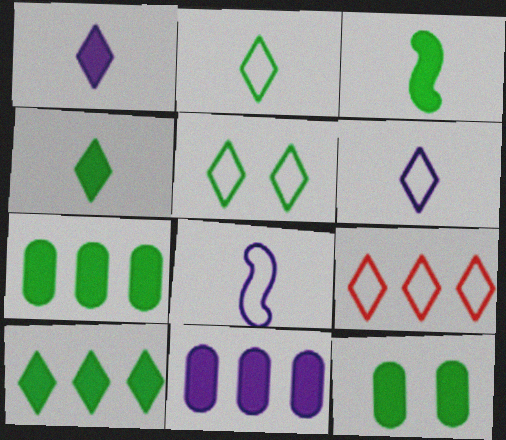[[3, 10, 12], 
[5, 6, 9]]